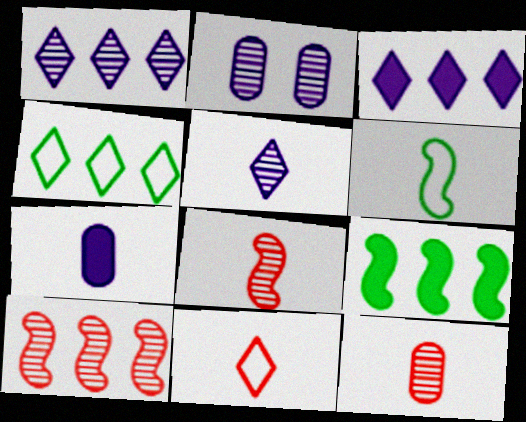[[2, 9, 11]]